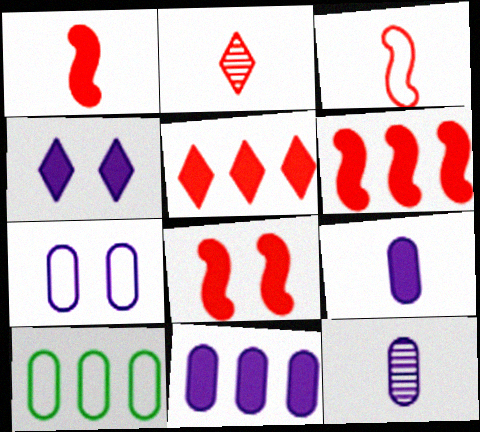[[1, 6, 8], 
[7, 11, 12]]